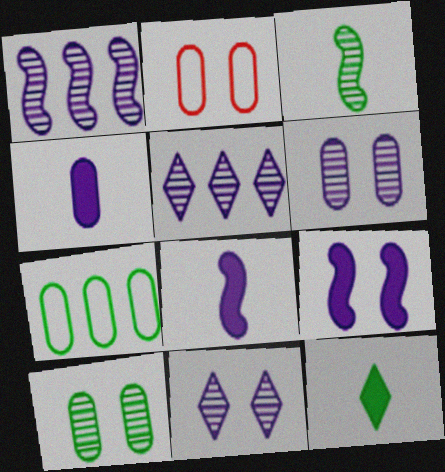[[1, 2, 12]]